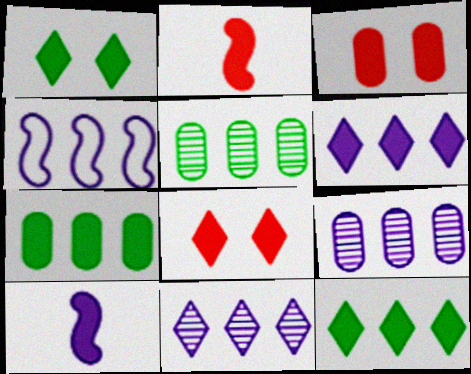[[3, 10, 12], 
[4, 6, 9], 
[7, 8, 10]]